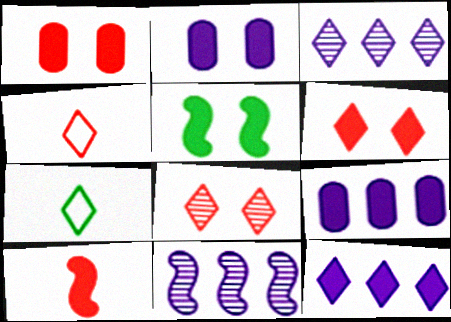[[1, 7, 11], 
[2, 5, 6], 
[3, 6, 7], 
[7, 8, 12]]